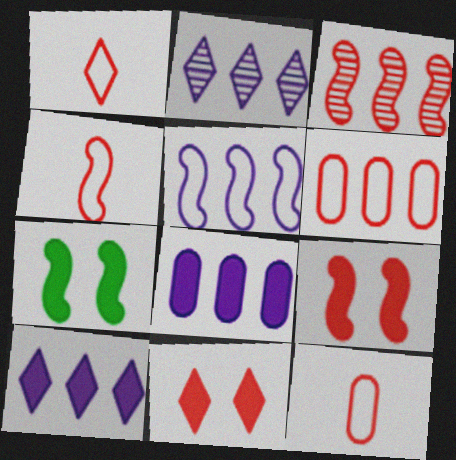[[1, 4, 12], 
[2, 5, 8], 
[2, 7, 12], 
[3, 4, 9], 
[3, 11, 12]]